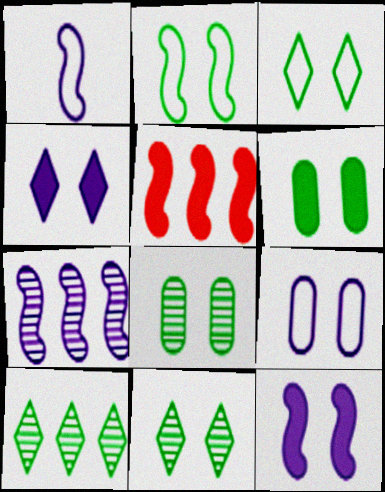[[1, 7, 12], 
[2, 6, 11]]